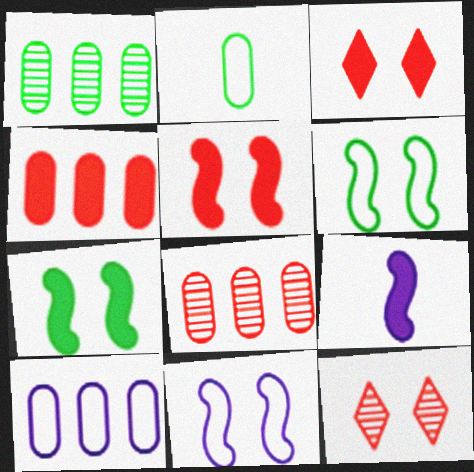[[1, 4, 10]]